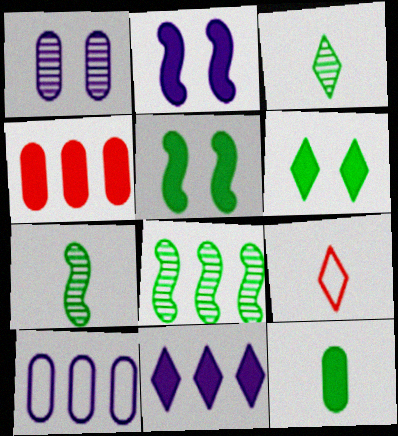[]